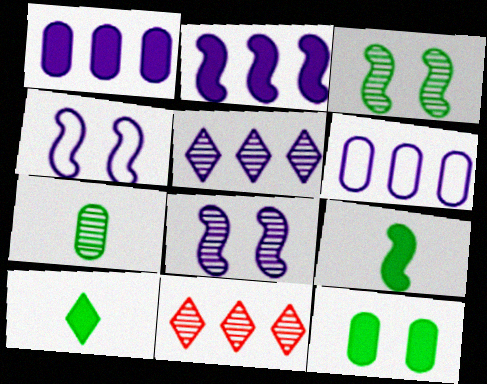[[2, 5, 6], 
[7, 8, 11]]